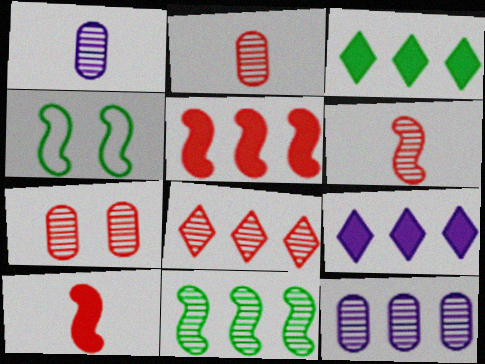[[2, 4, 9], 
[6, 7, 8], 
[8, 11, 12]]